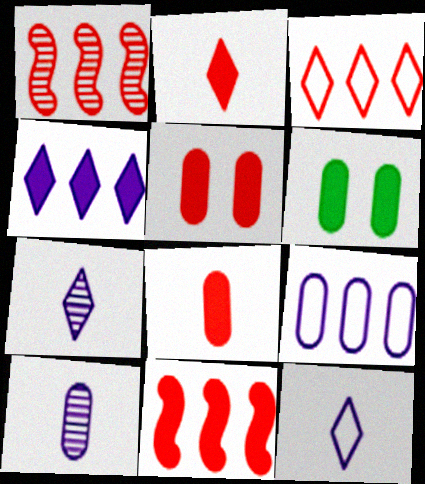[[1, 6, 12], 
[2, 5, 11]]